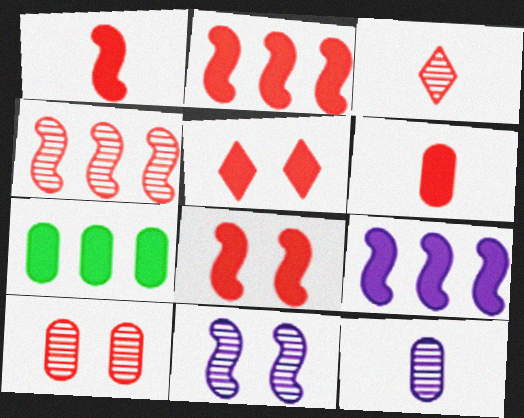[[1, 2, 8], 
[2, 5, 6], 
[3, 4, 10]]